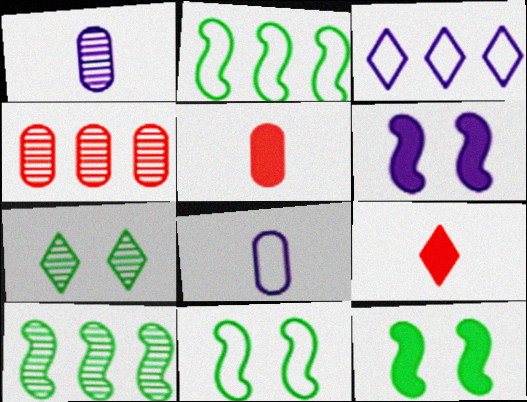[[1, 3, 6], 
[3, 7, 9]]